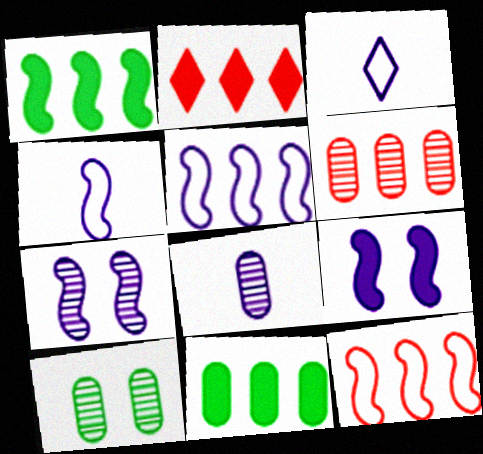[[2, 4, 10], 
[2, 6, 12], 
[6, 8, 10]]